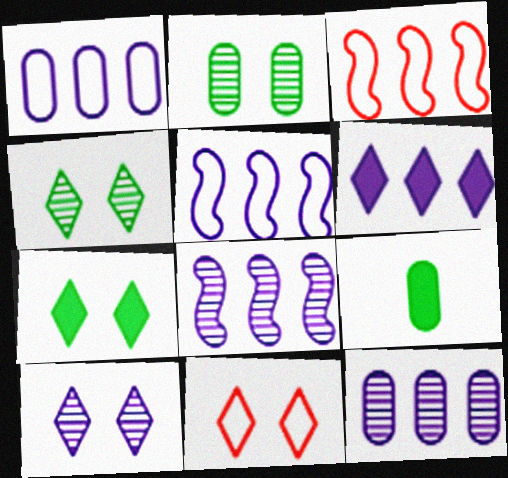[[1, 6, 8], 
[3, 9, 10], 
[5, 6, 12], 
[7, 10, 11], 
[8, 9, 11]]